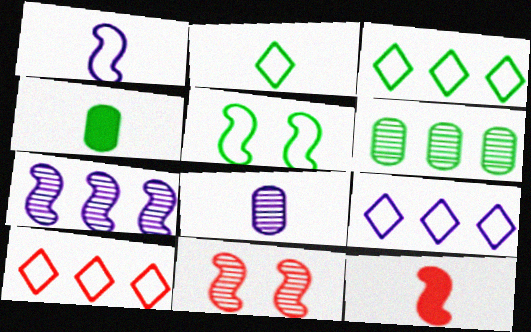[[2, 8, 12], 
[3, 9, 10], 
[4, 9, 11], 
[5, 7, 12]]